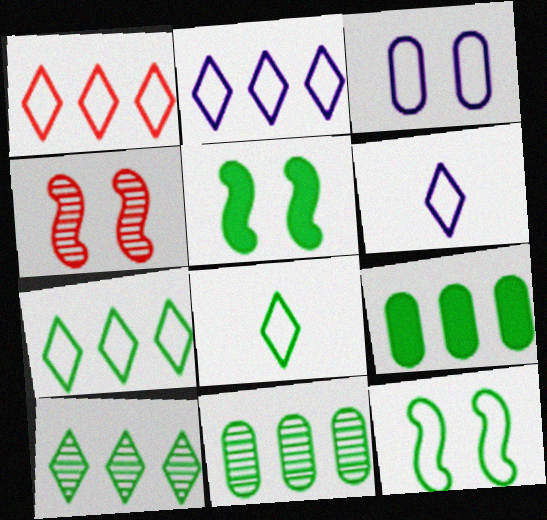[[1, 2, 7], 
[4, 6, 9], 
[5, 8, 11]]